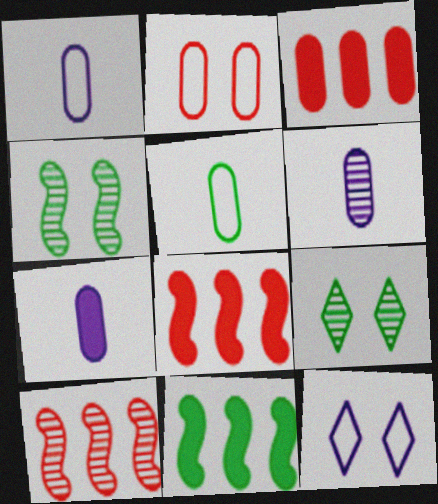[[1, 6, 7], 
[1, 8, 9], 
[5, 9, 11], 
[6, 9, 10]]